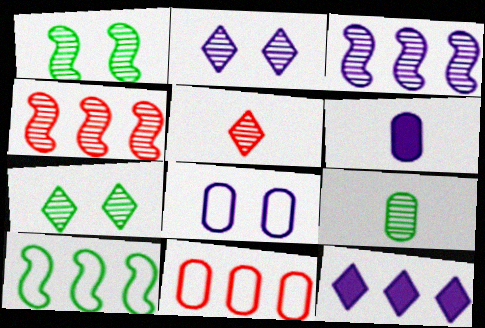[[2, 4, 9]]